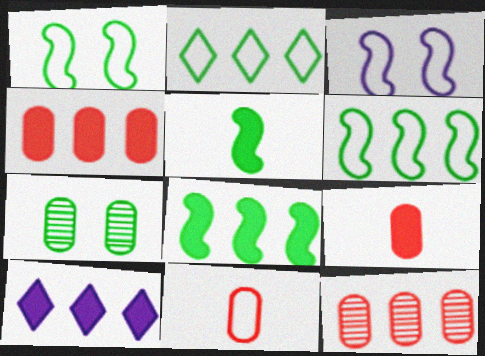[[2, 3, 11], 
[2, 5, 7], 
[4, 8, 10], 
[6, 10, 12]]